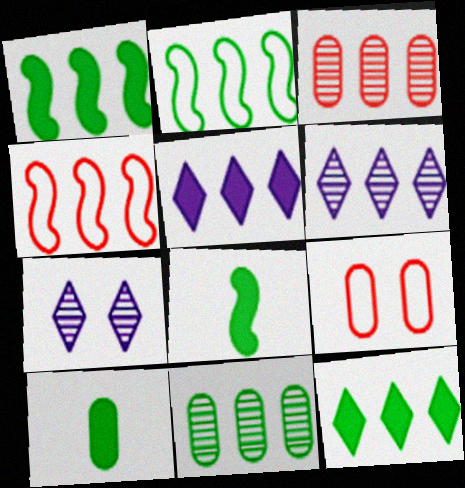[[2, 3, 5], 
[2, 11, 12], 
[4, 5, 11], 
[4, 7, 10], 
[6, 8, 9]]